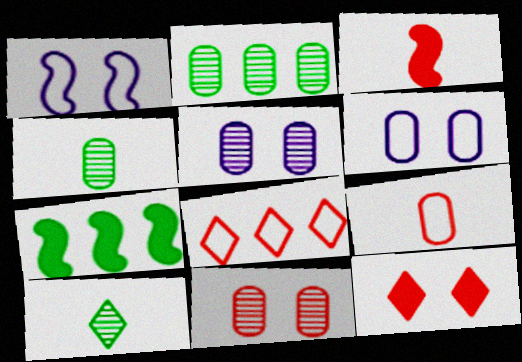[[3, 8, 11]]